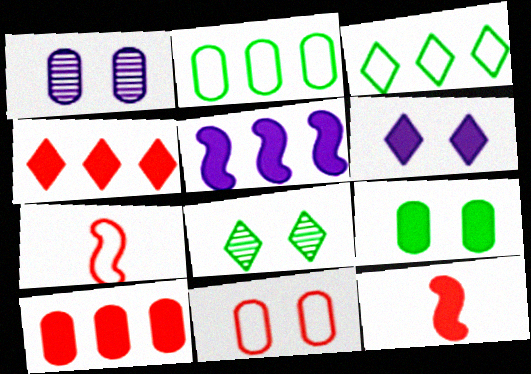[[1, 3, 12], 
[1, 9, 11]]